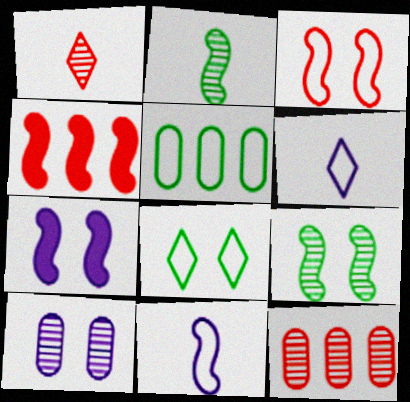[[1, 5, 7], 
[3, 5, 6], 
[3, 7, 9], 
[4, 9, 11]]